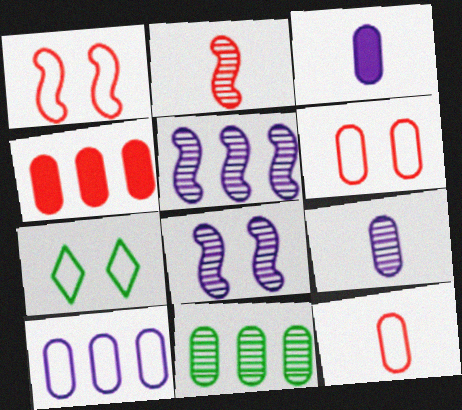[[3, 6, 11], 
[4, 10, 11]]